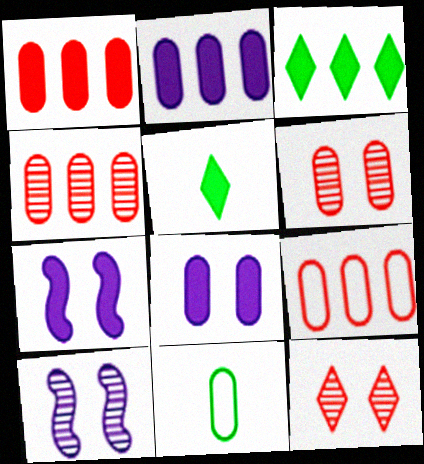[[1, 4, 9], 
[1, 5, 7], 
[2, 6, 11], 
[4, 8, 11], 
[5, 9, 10]]